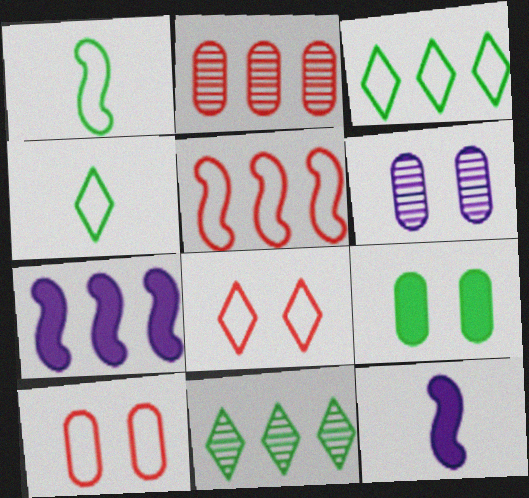[[1, 9, 11], 
[2, 3, 7], 
[6, 9, 10], 
[10, 11, 12]]